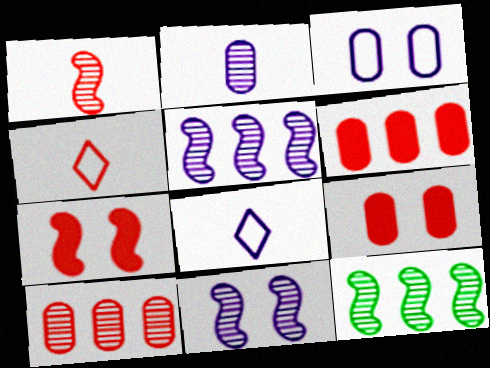[[1, 11, 12], 
[4, 7, 10], 
[8, 9, 12]]